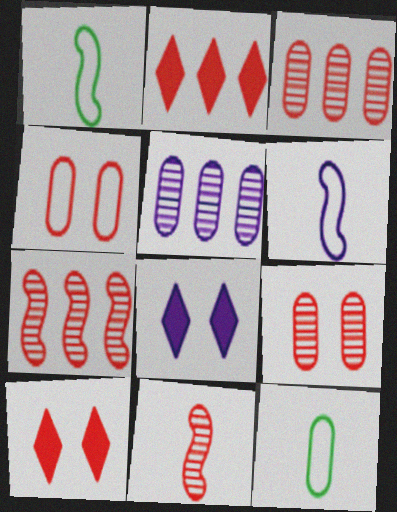[[1, 3, 8], 
[1, 5, 10], 
[2, 4, 11], 
[5, 6, 8], 
[7, 8, 12]]